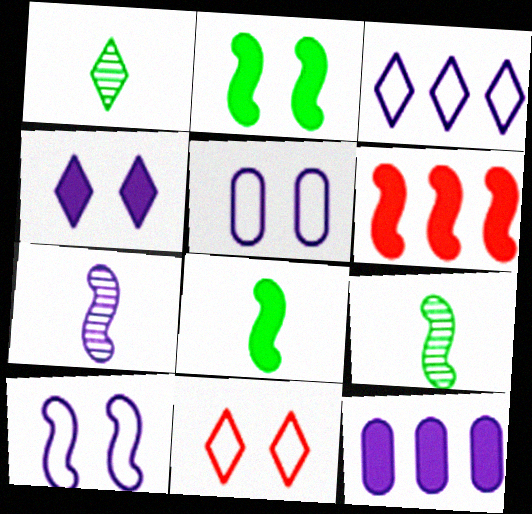[[1, 5, 6], 
[6, 9, 10], 
[9, 11, 12]]